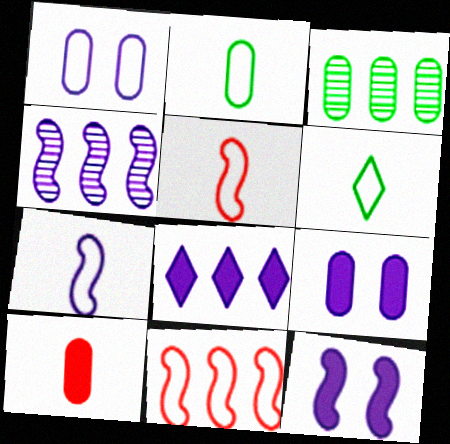[[1, 3, 10], 
[1, 6, 11], 
[3, 8, 11], 
[4, 7, 12]]